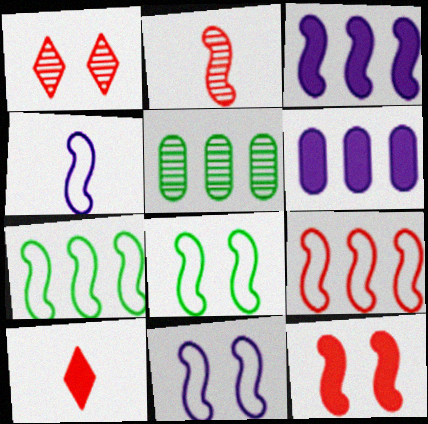[[2, 3, 8], 
[2, 9, 12], 
[4, 8, 9], 
[5, 10, 11]]